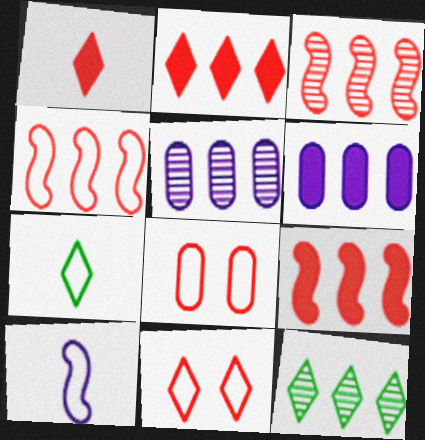[[1, 3, 8], 
[3, 4, 9], 
[3, 5, 12], 
[4, 6, 12]]